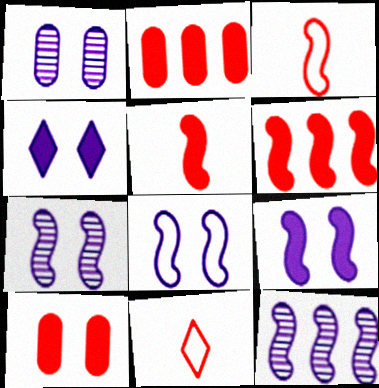[[1, 4, 8], 
[7, 8, 9]]